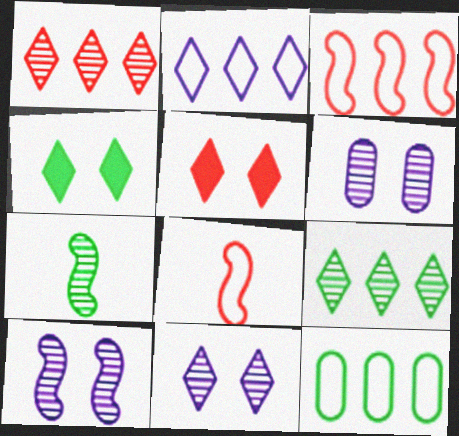[[1, 6, 7], 
[2, 3, 12], 
[4, 7, 12], 
[6, 10, 11]]